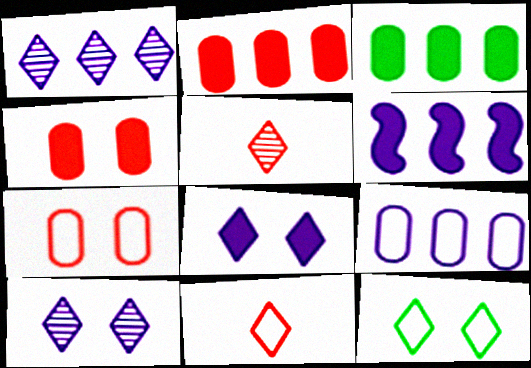[[1, 6, 9]]